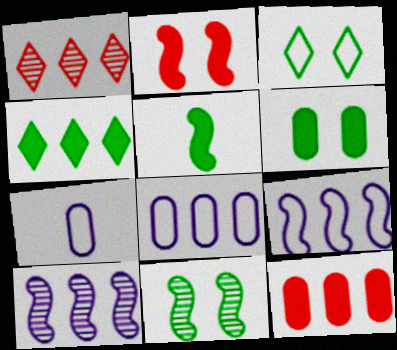[[3, 6, 11], 
[4, 5, 6]]